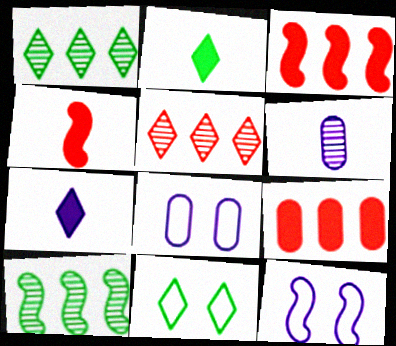[[1, 2, 11], 
[1, 4, 8], 
[3, 6, 11], 
[4, 10, 12], 
[5, 7, 11]]